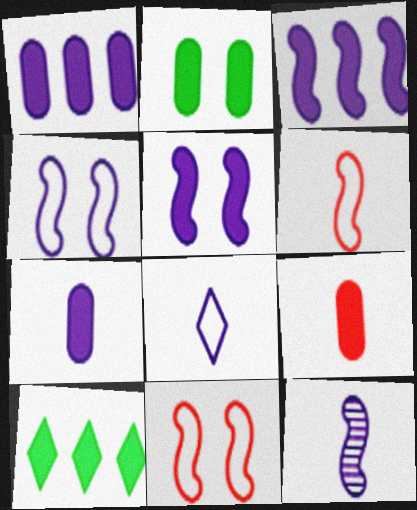[[1, 2, 9], 
[3, 4, 12], 
[5, 9, 10], 
[7, 8, 12]]